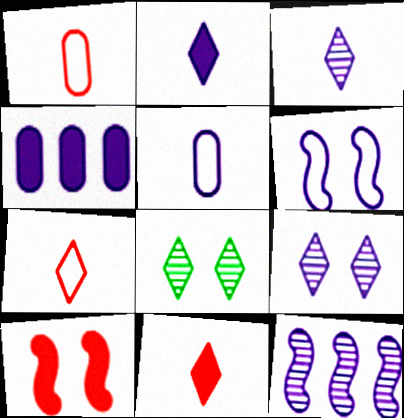[[3, 4, 6]]